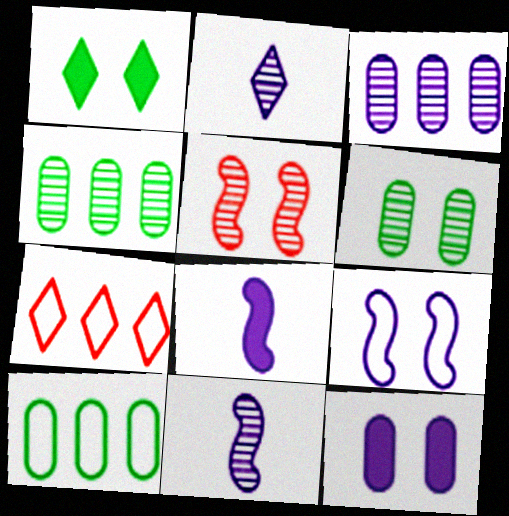[[1, 2, 7], 
[2, 4, 5], 
[6, 7, 8]]